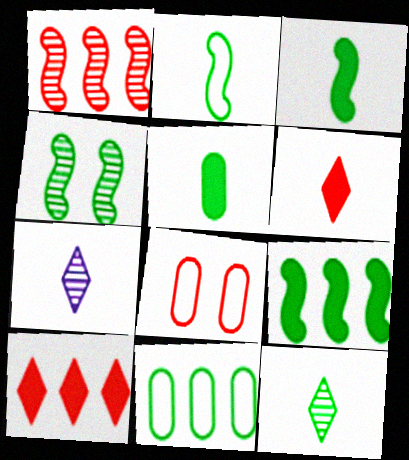[[1, 6, 8], 
[2, 4, 9], 
[2, 5, 12], 
[7, 8, 9]]